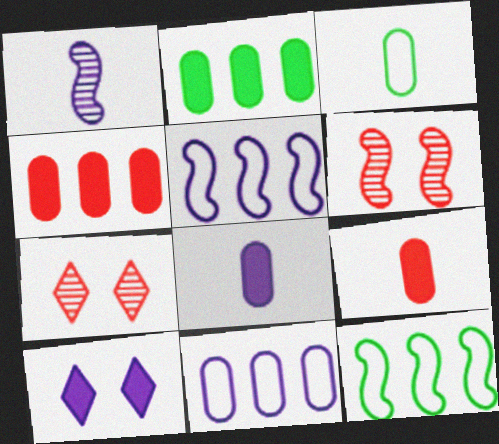[[1, 10, 11], 
[7, 8, 12]]